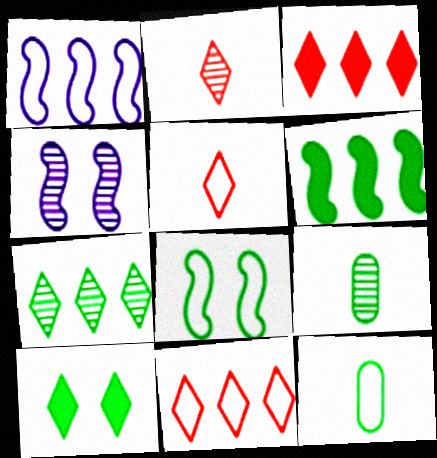[[3, 4, 12]]